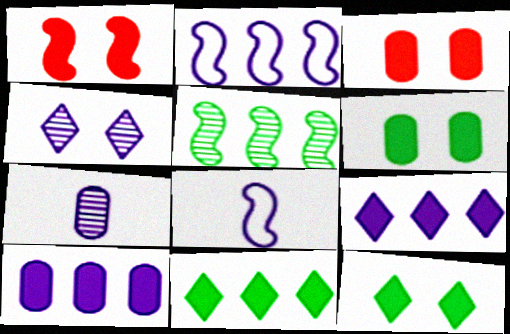[[1, 5, 8], 
[4, 8, 10]]